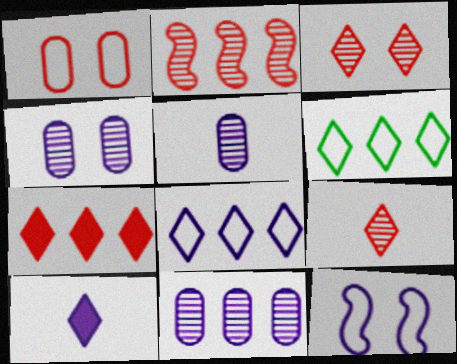[[3, 6, 10], 
[4, 5, 11], 
[10, 11, 12]]